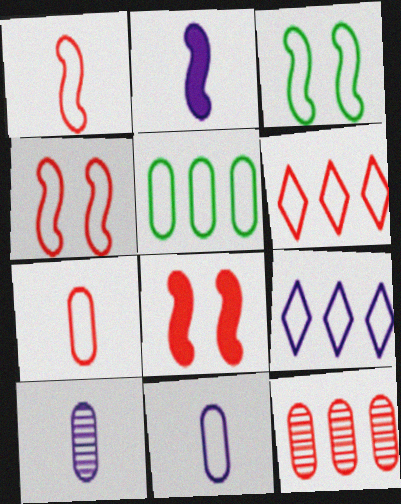[[3, 6, 11], 
[3, 7, 9], 
[4, 6, 7]]